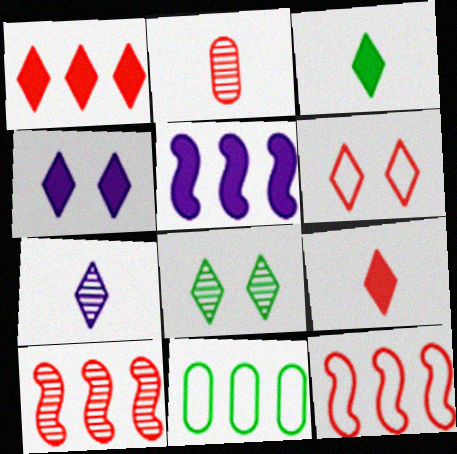[[1, 3, 4], 
[4, 6, 8]]